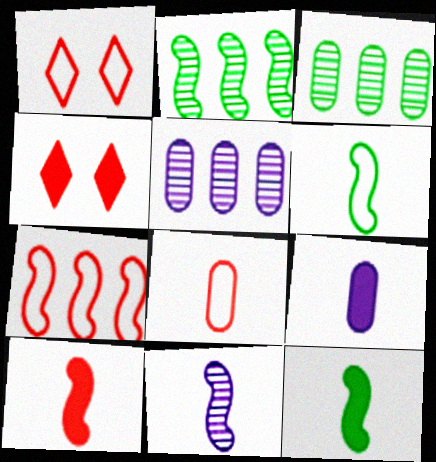[[1, 2, 9], 
[1, 5, 12], 
[1, 7, 8], 
[4, 5, 6], 
[6, 10, 11]]